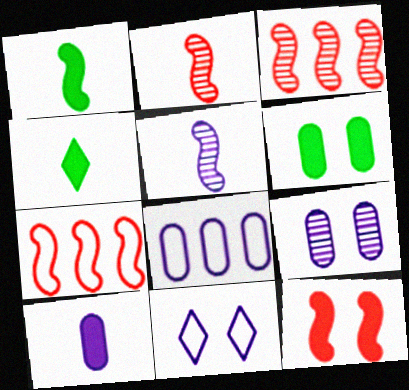[[2, 7, 12], 
[4, 7, 9], 
[8, 9, 10]]